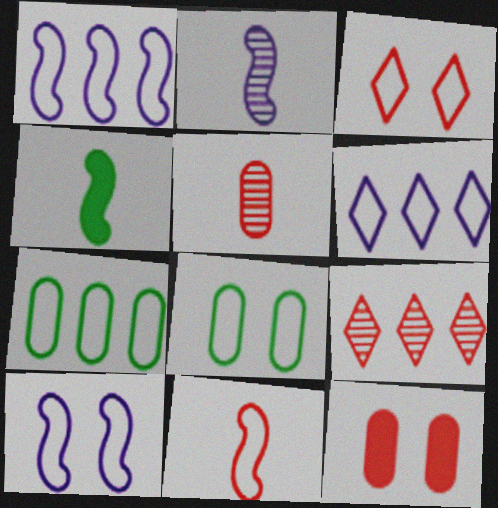[[2, 4, 11], 
[3, 8, 10], 
[6, 8, 11], 
[9, 11, 12]]